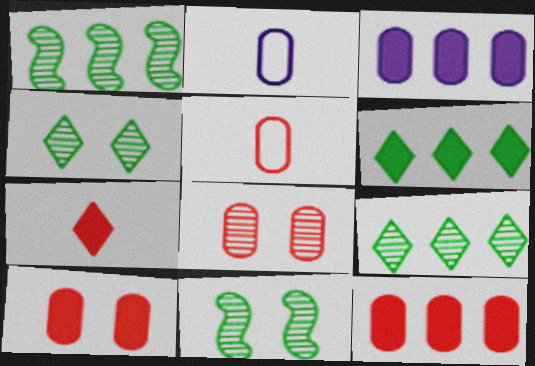[[5, 8, 12]]